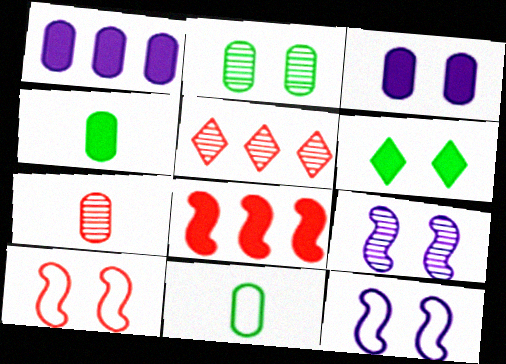[[4, 5, 12]]